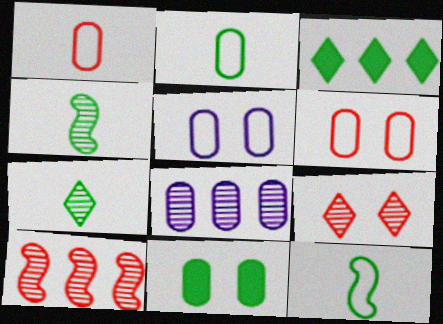[[1, 8, 11], 
[4, 8, 9]]